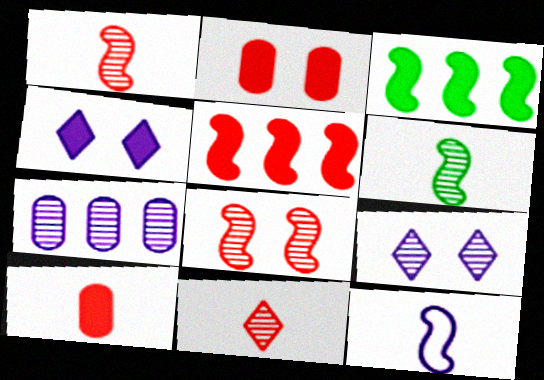[[3, 4, 10], 
[3, 8, 12], 
[4, 7, 12]]